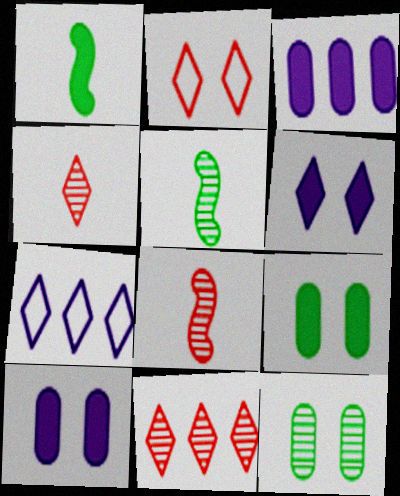[[2, 3, 5], 
[7, 8, 9]]